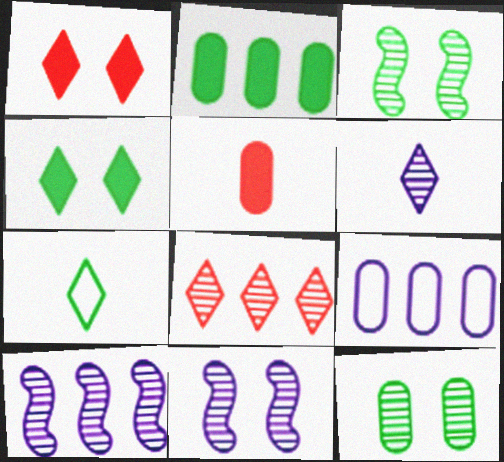[[2, 3, 7], 
[5, 9, 12]]